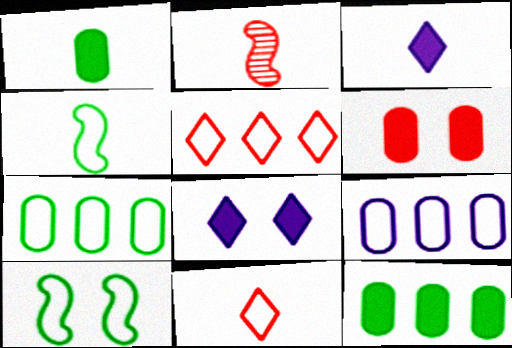[[2, 5, 6], 
[2, 7, 8], 
[9, 10, 11]]